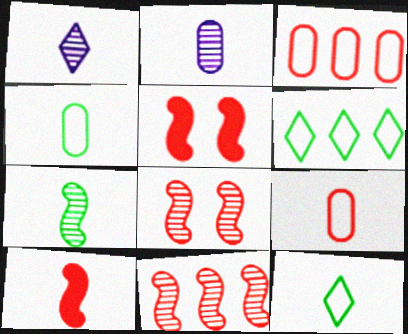[[1, 4, 10], 
[2, 5, 6], 
[2, 10, 12]]